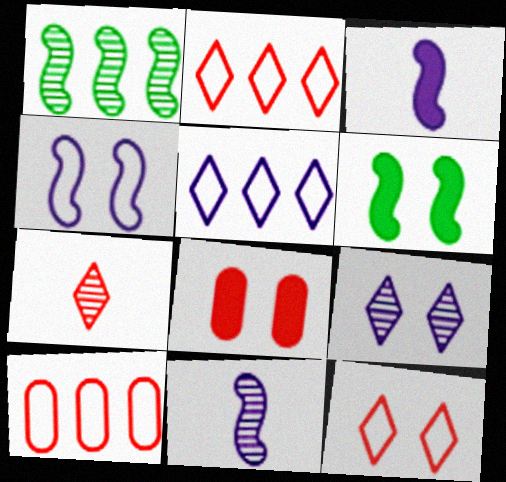[]